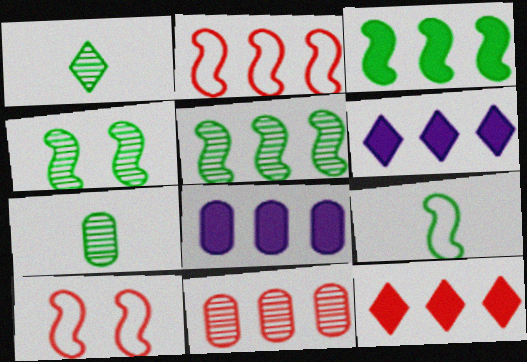[[1, 8, 10], 
[2, 11, 12], 
[3, 4, 9], 
[3, 8, 12], 
[6, 7, 10]]